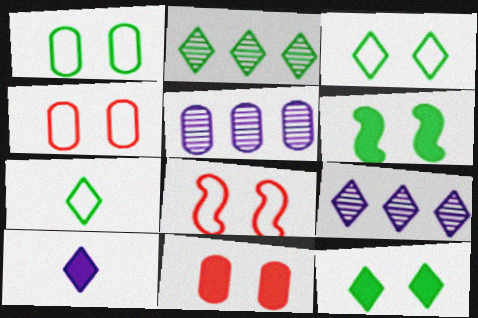[[2, 7, 12]]